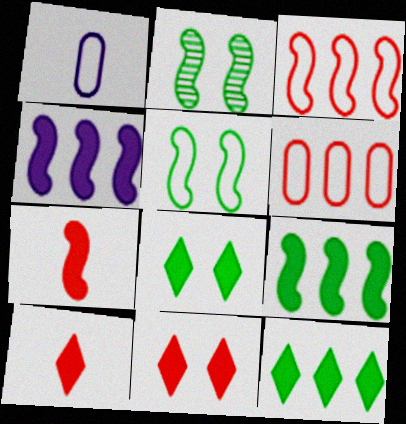[]